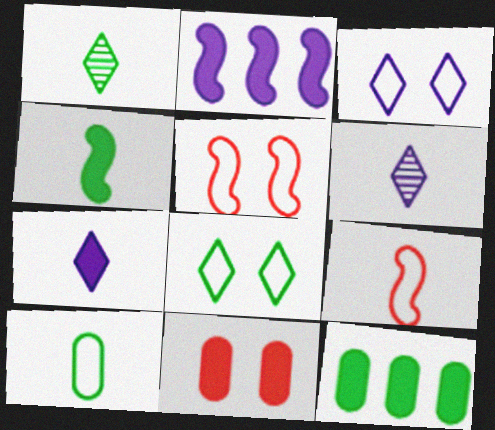[[1, 4, 10], 
[5, 6, 12]]